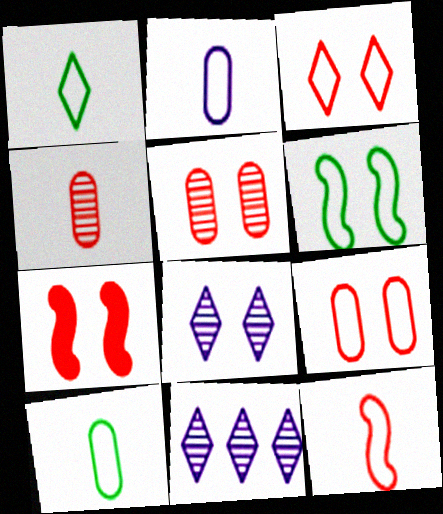[[1, 2, 12], 
[3, 5, 7], 
[7, 10, 11]]